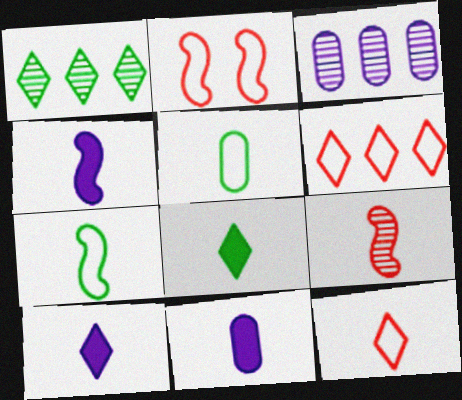[[1, 2, 11], 
[2, 3, 8], 
[4, 7, 9], 
[4, 10, 11], 
[5, 9, 10]]